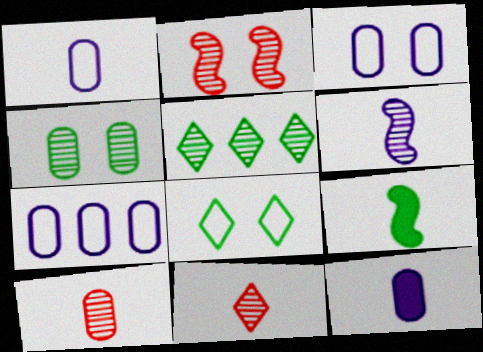[[1, 3, 7], 
[1, 9, 11]]